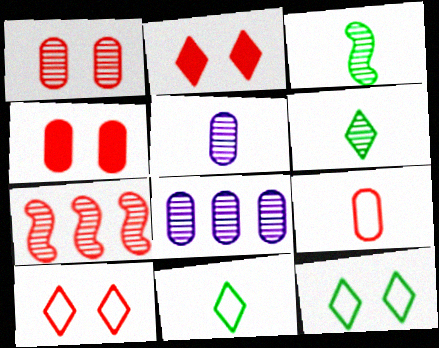[[2, 7, 9]]